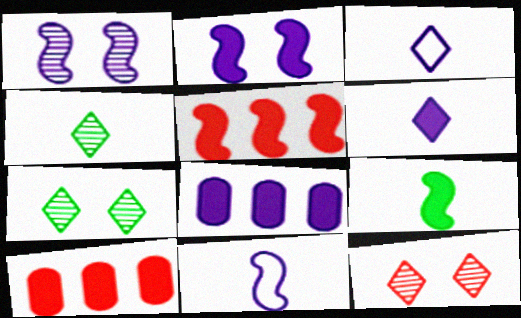[[1, 3, 8], 
[2, 5, 9], 
[2, 6, 8], 
[7, 10, 11]]